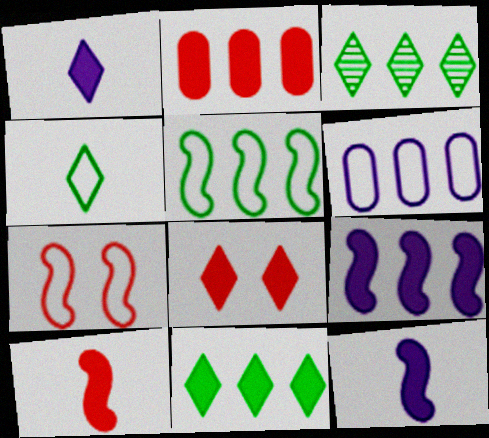[[1, 8, 11], 
[2, 8, 10], 
[2, 9, 11], 
[4, 6, 7]]